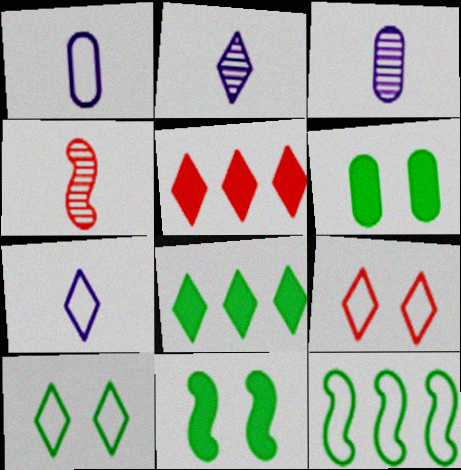[[1, 9, 12], 
[2, 5, 10], 
[2, 8, 9]]